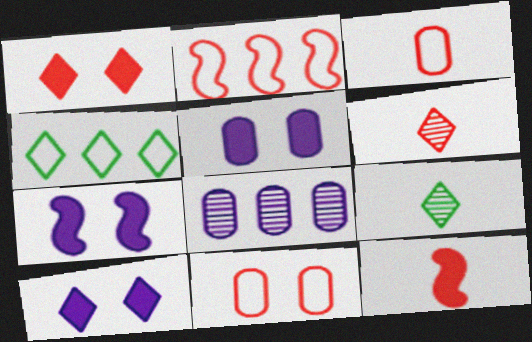[[2, 5, 9], 
[3, 6, 12], 
[4, 6, 10], 
[5, 7, 10]]